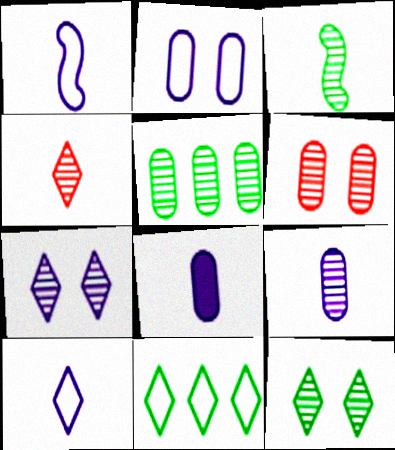[[3, 4, 9], 
[3, 5, 12], 
[5, 6, 9]]